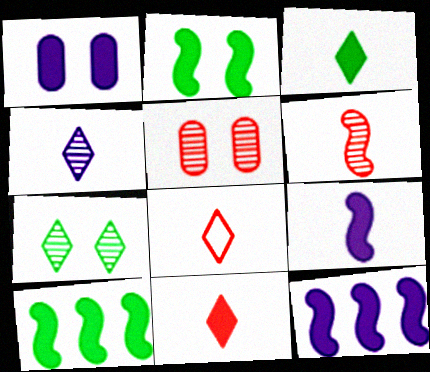[[1, 10, 11], 
[3, 4, 8]]